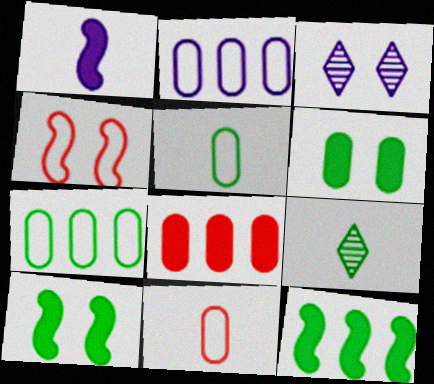[[1, 2, 3], 
[1, 9, 11], 
[3, 4, 6], 
[3, 11, 12], 
[7, 9, 10]]